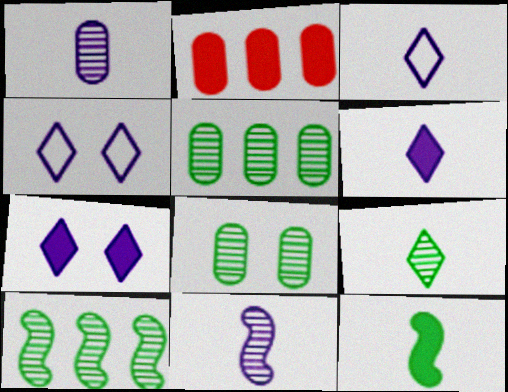[[2, 7, 12], 
[8, 9, 10]]